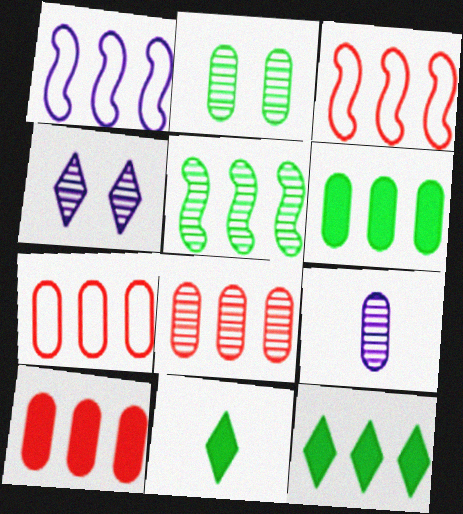[[1, 8, 12], 
[2, 8, 9], 
[7, 8, 10]]